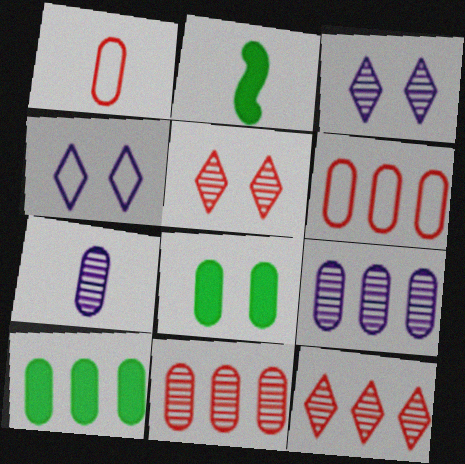[[1, 8, 9], 
[2, 3, 6], 
[2, 4, 11], 
[6, 7, 8], 
[6, 9, 10]]